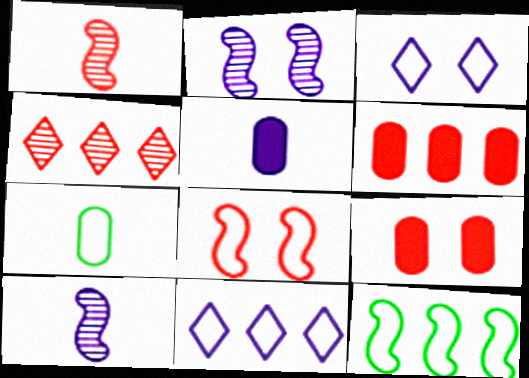[[2, 5, 11], 
[7, 8, 11]]